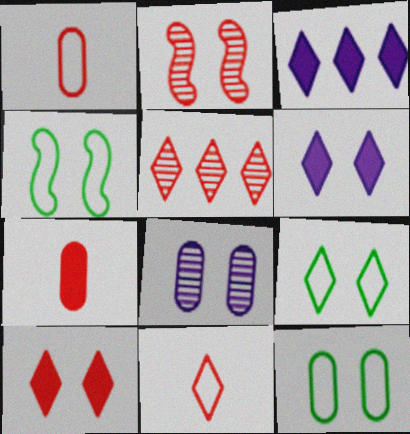[[2, 6, 12], 
[4, 8, 10], 
[4, 9, 12], 
[5, 10, 11]]